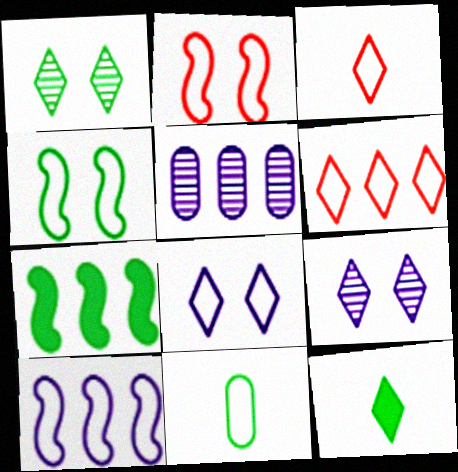[[1, 7, 11], 
[2, 5, 12], 
[5, 6, 7], 
[6, 9, 12]]